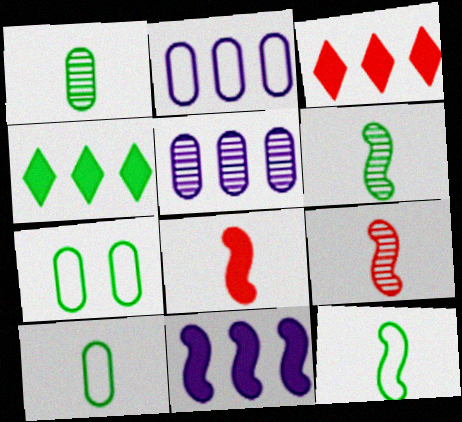[[4, 6, 7]]